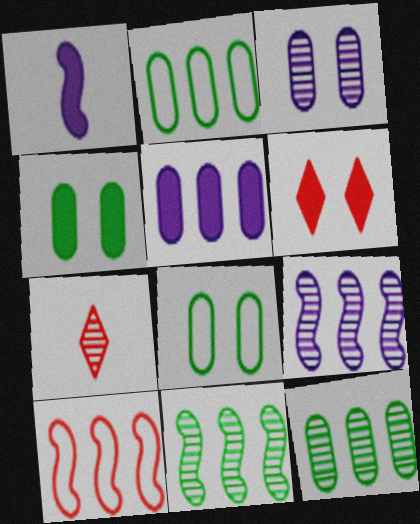[[3, 7, 11]]